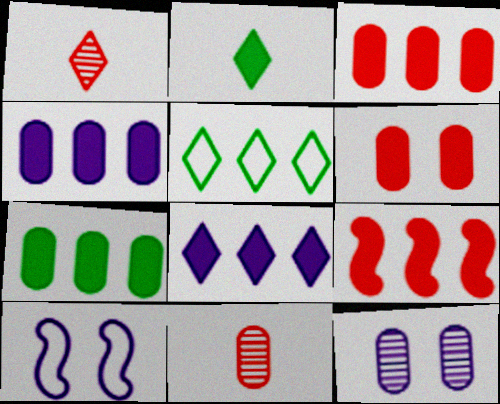[[1, 7, 10], 
[3, 4, 7], 
[7, 8, 9]]